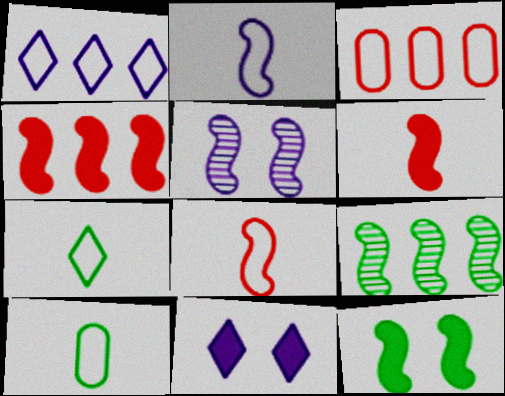[]